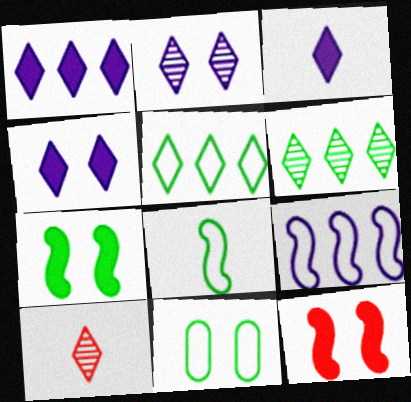[[1, 3, 4], 
[2, 6, 10], 
[2, 11, 12], 
[4, 5, 10], 
[5, 8, 11]]